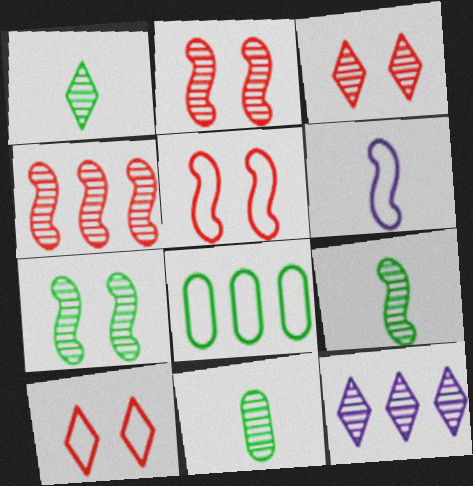[[1, 3, 12], 
[1, 9, 11], 
[2, 11, 12], 
[6, 8, 10]]